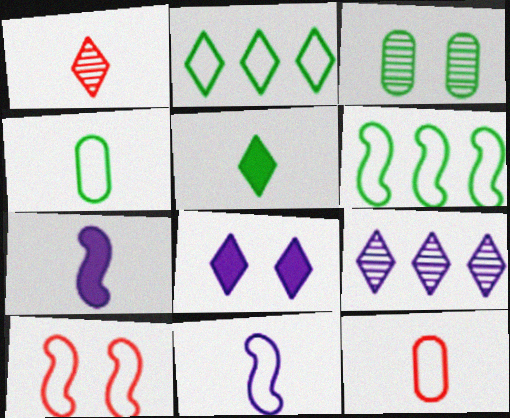[[1, 2, 8], 
[1, 4, 7], 
[3, 5, 6], 
[3, 8, 10], 
[6, 10, 11]]